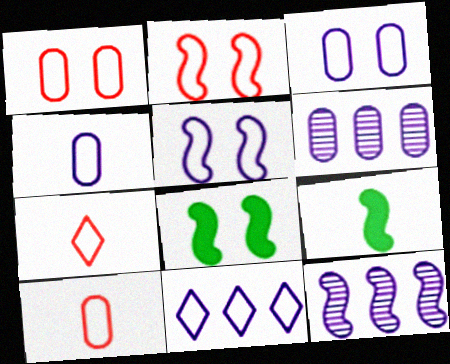[[2, 9, 12], 
[4, 5, 11], 
[6, 7, 8]]